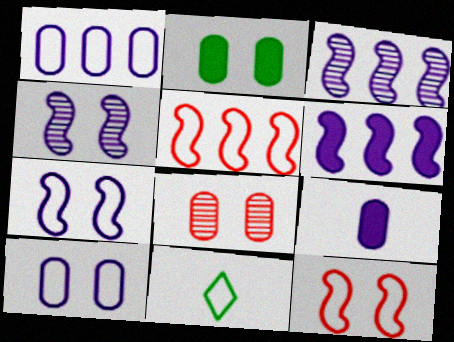[[1, 11, 12], 
[2, 8, 10], 
[5, 10, 11], 
[6, 8, 11]]